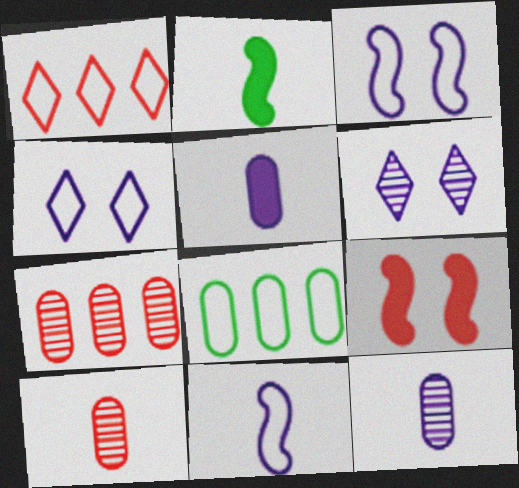[[1, 9, 10], 
[2, 4, 7]]